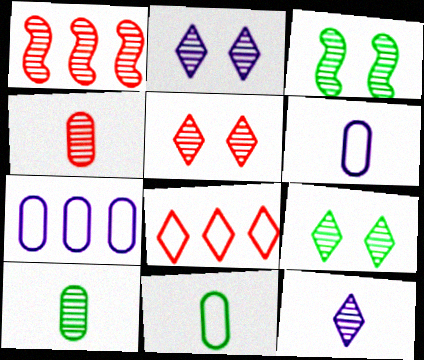[[1, 2, 10], 
[1, 4, 5], 
[2, 5, 9]]